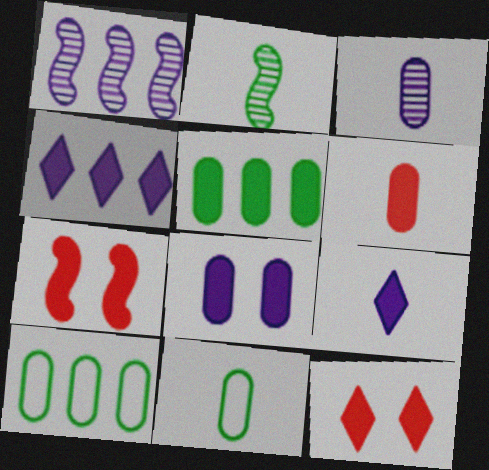[[1, 11, 12], 
[3, 6, 11], 
[5, 6, 8], 
[5, 7, 9]]